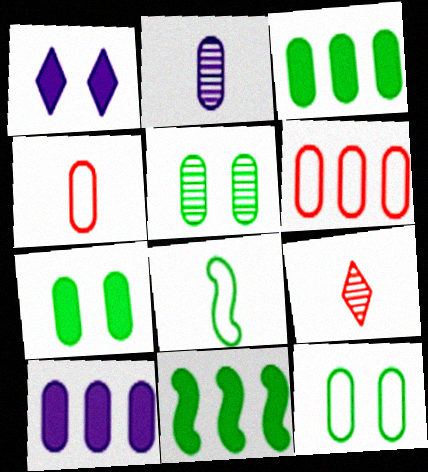[[2, 6, 7], 
[4, 5, 10], 
[5, 7, 12]]